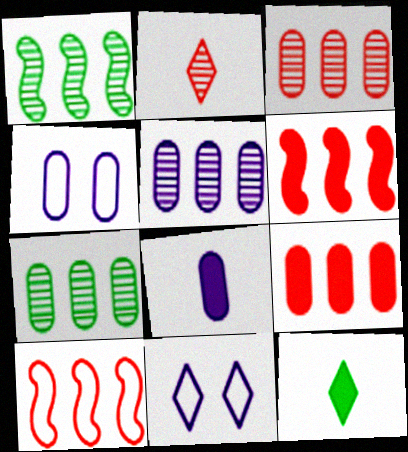[[3, 5, 7], 
[4, 5, 8]]